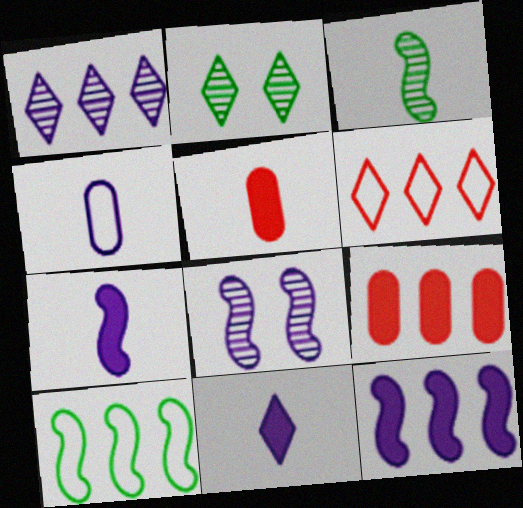[[1, 9, 10], 
[2, 6, 11]]